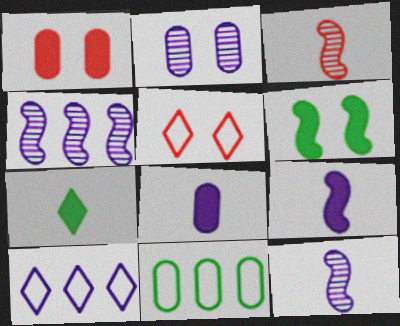[[2, 5, 6], 
[2, 9, 10]]